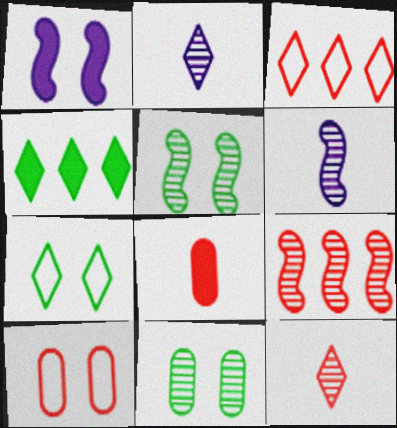[[1, 4, 8], 
[2, 9, 11], 
[4, 6, 10], 
[5, 6, 9]]